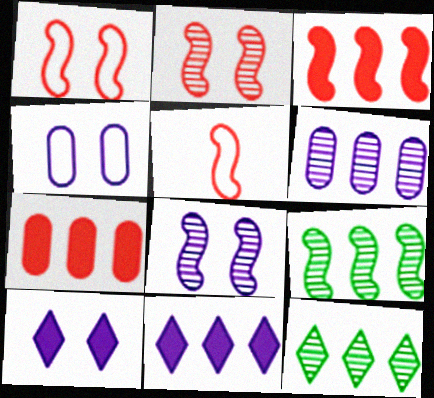[[2, 3, 5], 
[4, 8, 10]]